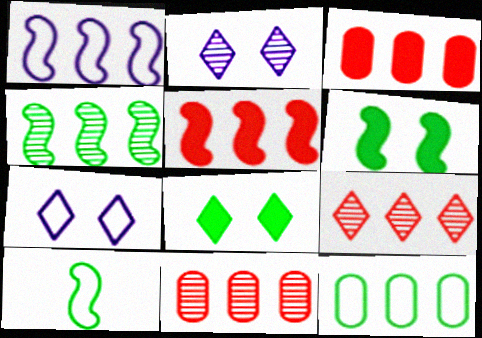[[1, 4, 5], 
[2, 3, 10], 
[4, 6, 10]]